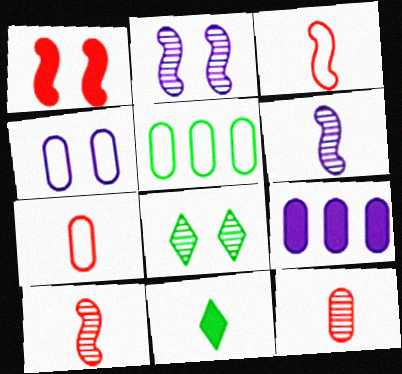[[1, 4, 8], 
[1, 9, 11], 
[3, 8, 9], 
[4, 5, 7], 
[6, 7, 11]]